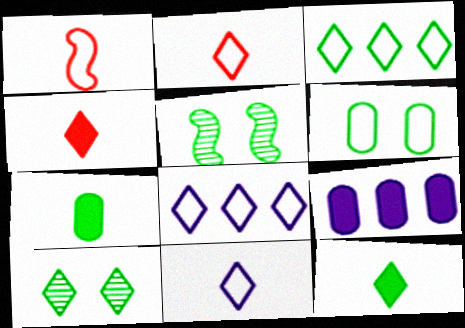[[1, 6, 8], 
[1, 9, 10], 
[2, 5, 9], 
[3, 5, 7], 
[3, 10, 12], 
[4, 8, 10]]